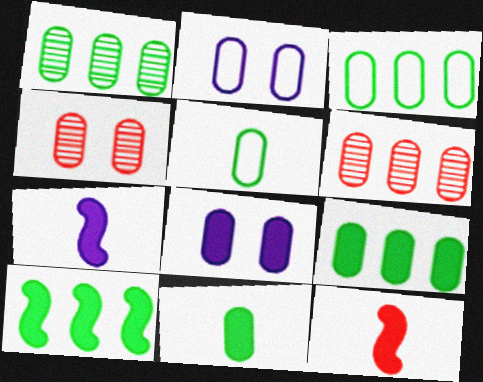[[1, 3, 9], 
[2, 6, 11], 
[5, 6, 8]]